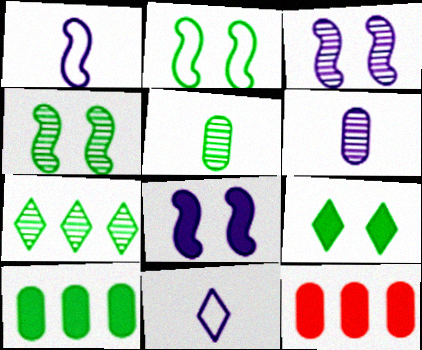[[4, 5, 7], 
[4, 11, 12]]